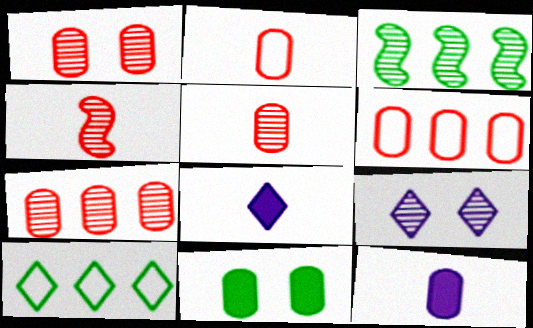[[1, 5, 7], 
[3, 5, 9]]